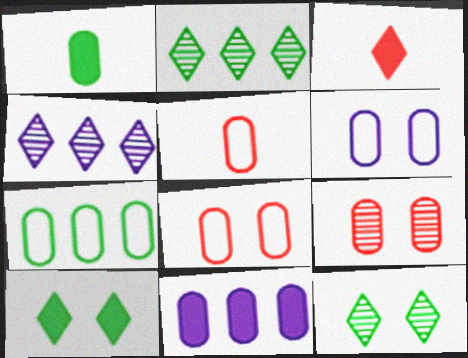[[5, 6, 7]]